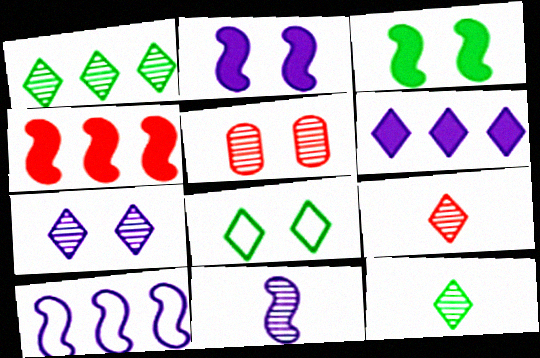[[1, 5, 11], 
[1, 7, 9], 
[2, 5, 8], 
[2, 10, 11], 
[6, 8, 9]]